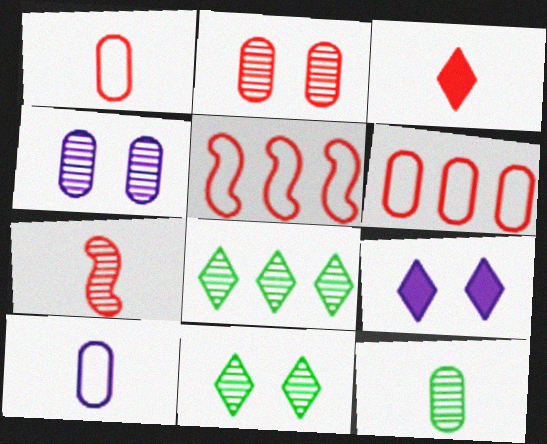[[1, 3, 7], 
[2, 3, 5], 
[4, 7, 8], 
[5, 9, 12]]